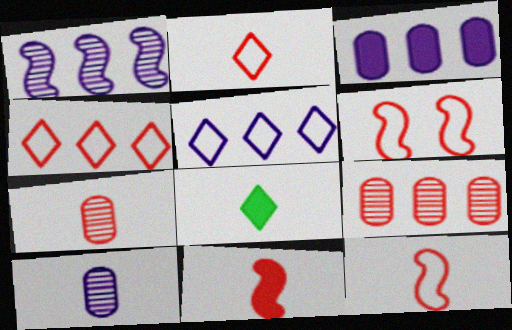[[1, 3, 5], 
[2, 7, 11], 
[8, 10, 12]]